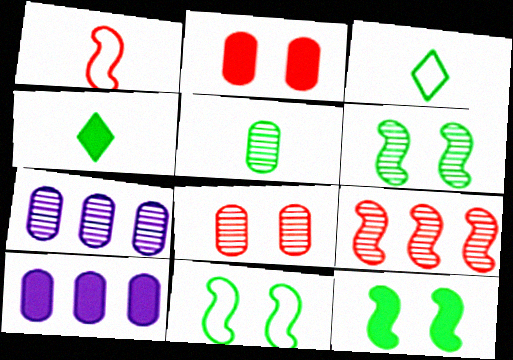[[5, 7, 8], 
[6, 11, 12]]